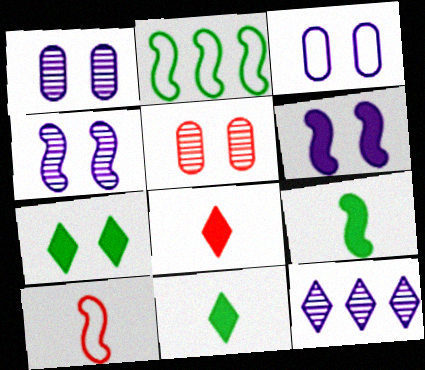[[1, 2, 8]]